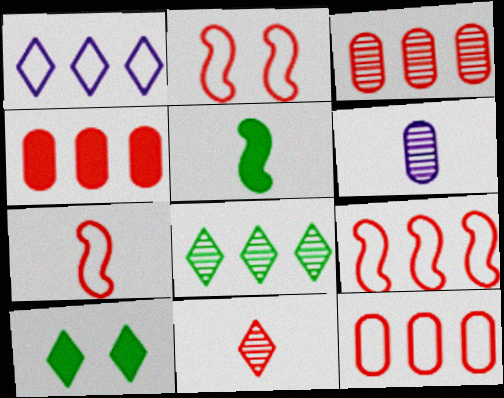[[1, 10, 11], 
[2, 4, 11], 
[2, 7, 9], 
[3, 4, 12], 
[6, 9, 10]]